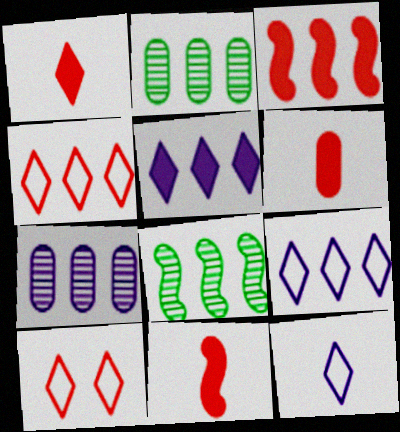[[1, 6, 11], 
[2, 3, 9]]